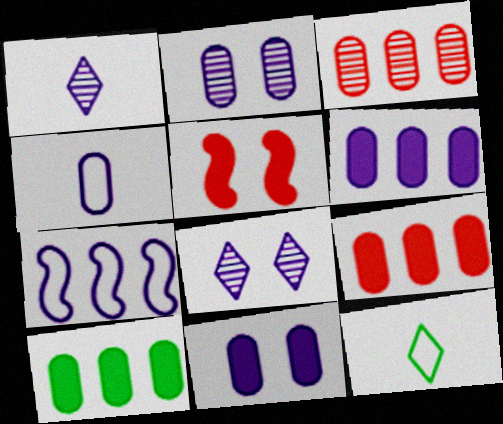[[1, 7, 11], 
[2, 4, 6], 
[6, 9, 10]]